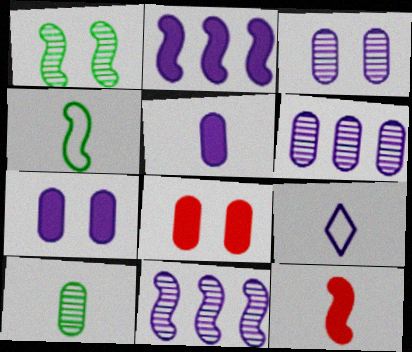[[2, 3, 9], 
[7, 9, 11], 
[9, 10, 12]]